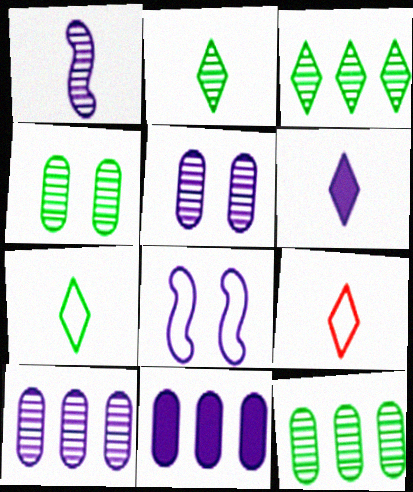[[2, 6, 9], 
[6, 8, 10]]